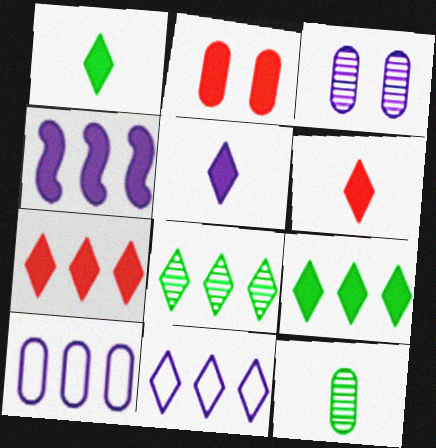[[1, 2, 4], 
[1, 5, 6], 
[2, 10, 12], 
[7, 8, 11]]